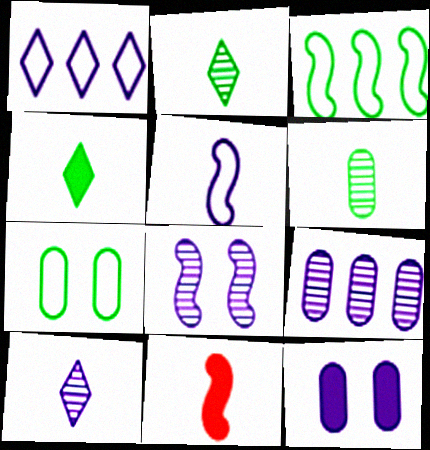[[3, 8, 11], 
[8, 9, 10]]